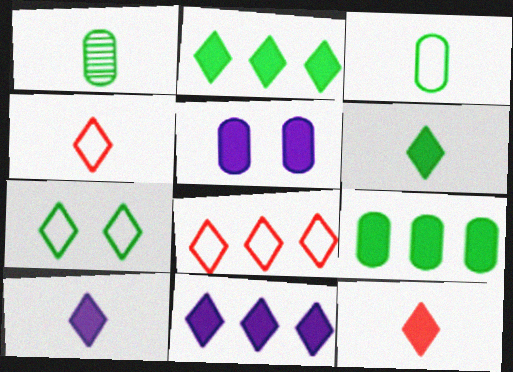[[6, 10, 12]]